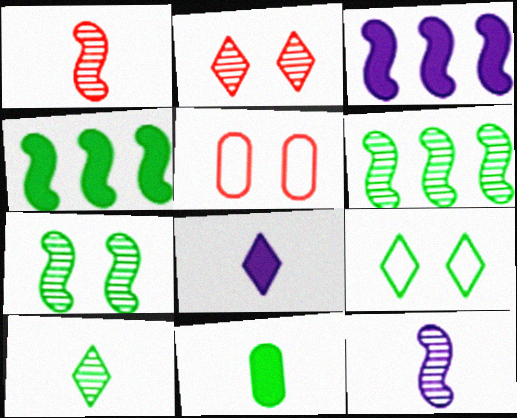[[3, 5, 10], 
[5, 6, 8], 
[6, 9, 11]]